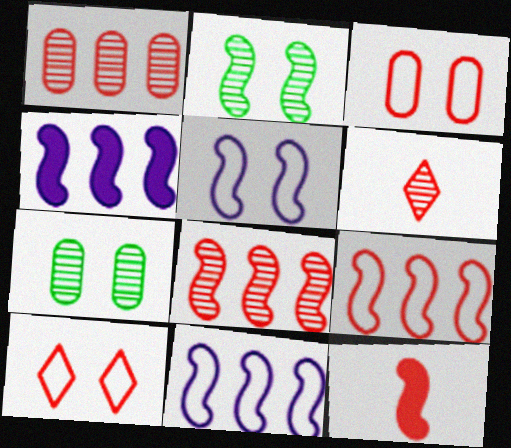[[1, 10, 12], 
[2, 11, 12]]